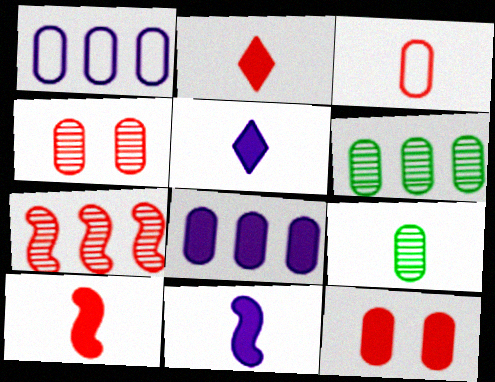[[1, 9, 12]]